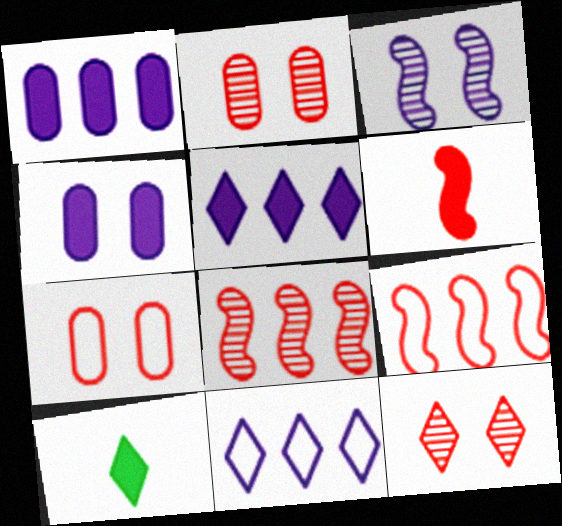[[10, 11, 12]]